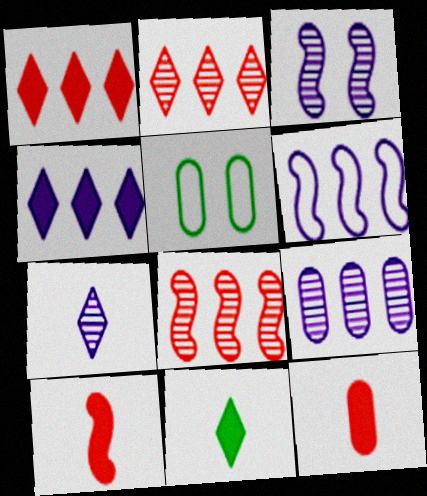[[3, 7, 9], 
[4, 6, 9], 
[5, 9, 12]]